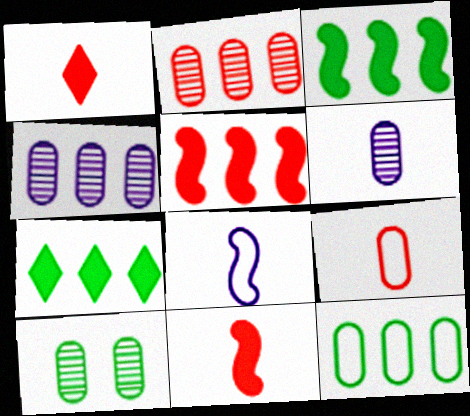[[2, 6, 10]]